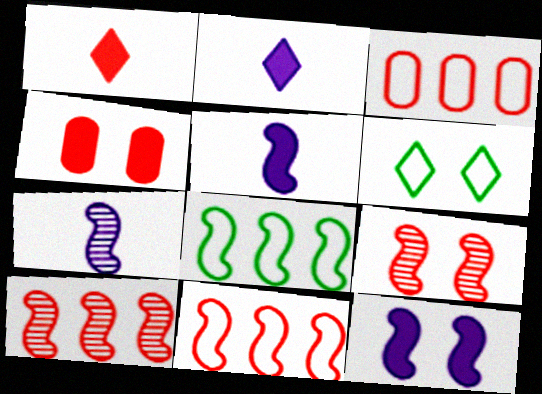[[1, 3, 9], 
[5, 8, 9]]